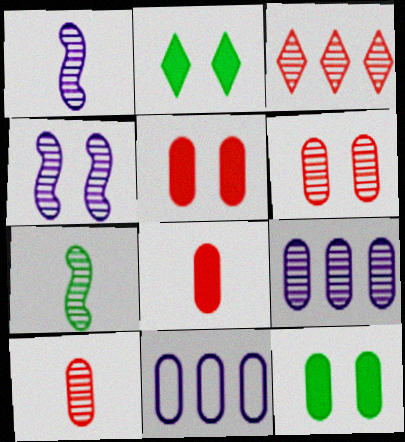[[10, 11, 12]]